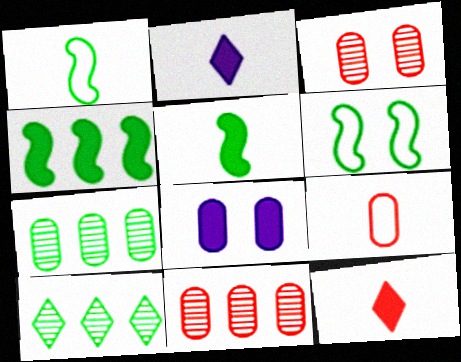[[2, 6, 11], 
[4, 8, 12], 
[7, 8, 9]]